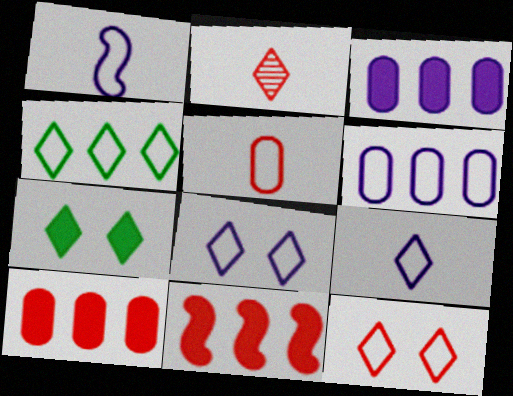[[1, 6, 8], 
[4, 9, 12]]